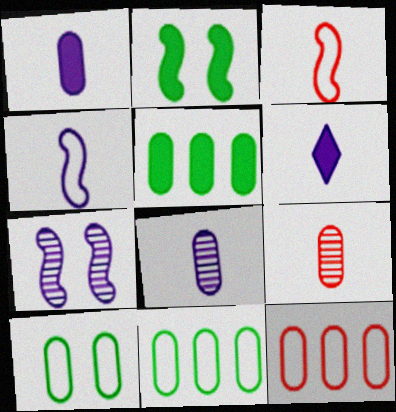[[4, 6, 8]]